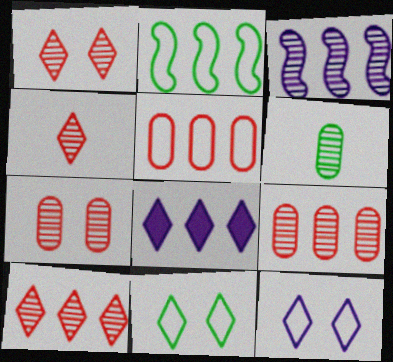[[1, 3, 6], 
[1, 4, 10], 
[2, 8, 9], 
[4, 8, 11]]